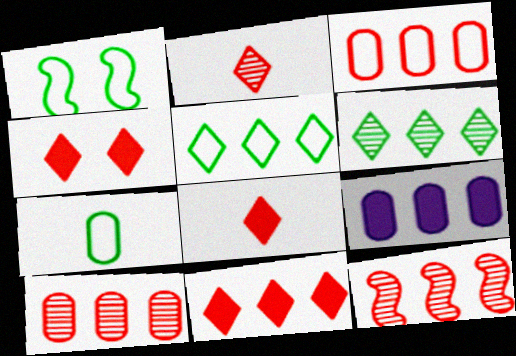[[1, 2, 9], 
[1, 5, 7], 
[3, 11, 12], 
[4, 8, 11], 
[5, 9, 12]]